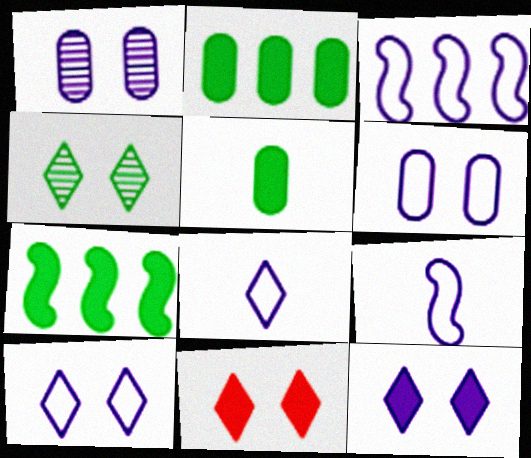[[3, 6, 8], 
[4, 10, 11]]